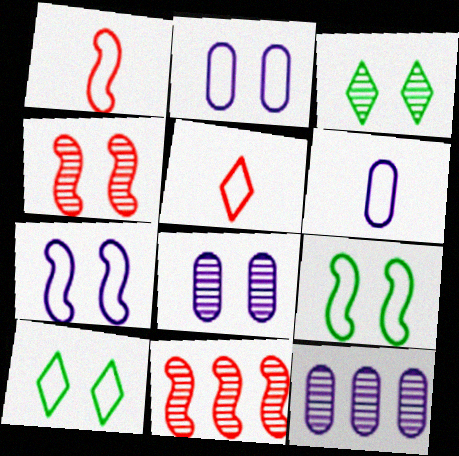[[3, 4, 8]]